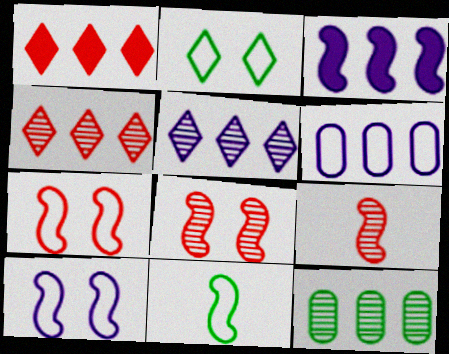[[3, 5, 6], 
[3, 8, 11]]